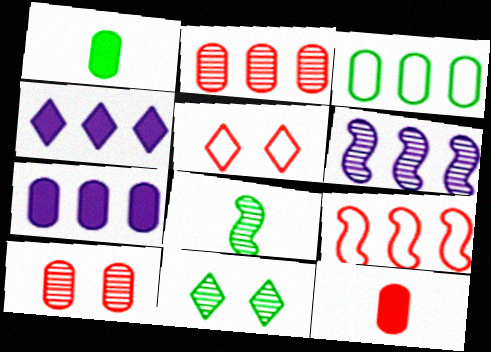[[1, 5, 6], 
[2, 3, 7], 
[5, 7, 8]]